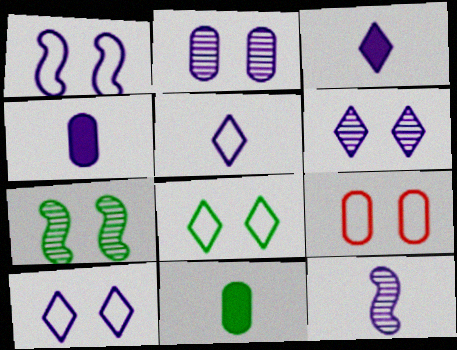[[1, 8, 9], 
[4, 5, 12]]